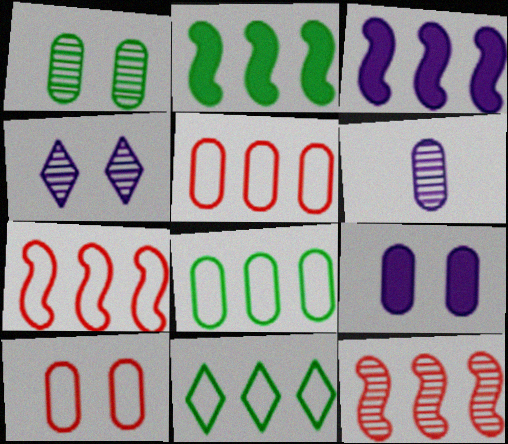[[1, 9, 10]]